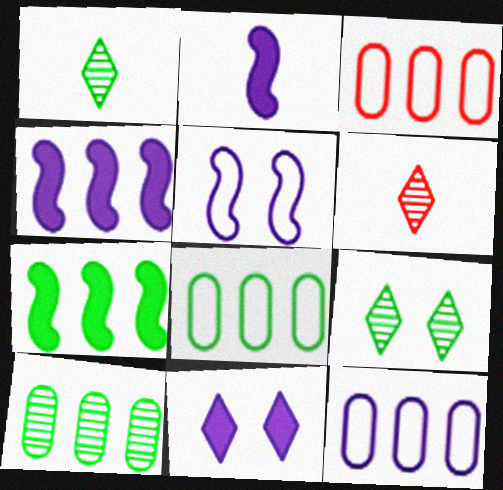[[2, 3, 9], 
[3, 8, 12]]